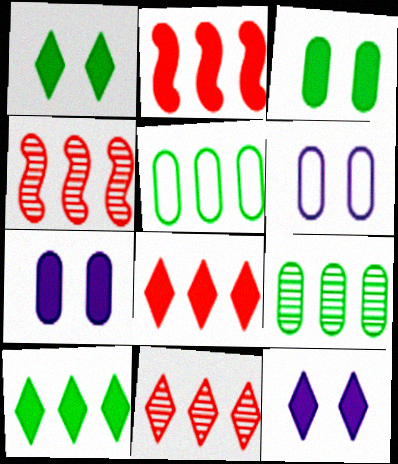[]